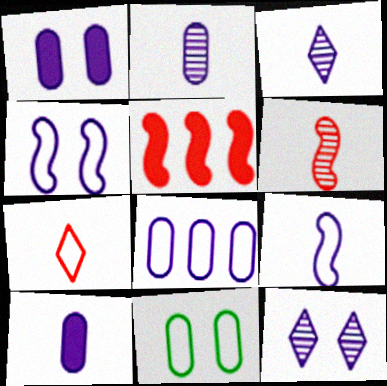[[1, 2, 8], 
[1, 4, 12], 
[3, 5, 11], 
[3, 9, 10]]